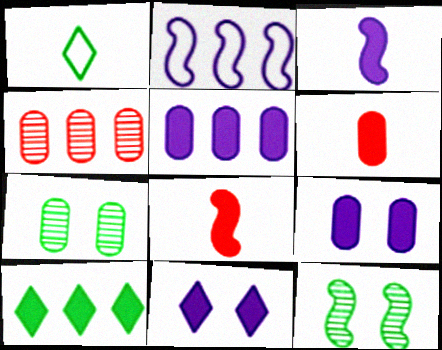[[2, 4, 10], 
[2, 8, 12], 
[3, 5, 11], 
[8, 9, 10]]